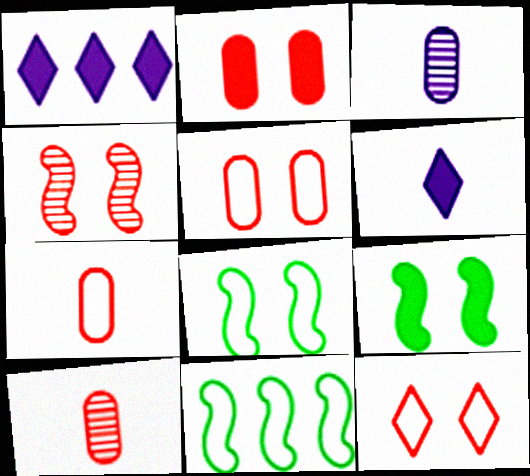[[1, 8, 10], 
[2, 4, 12]]